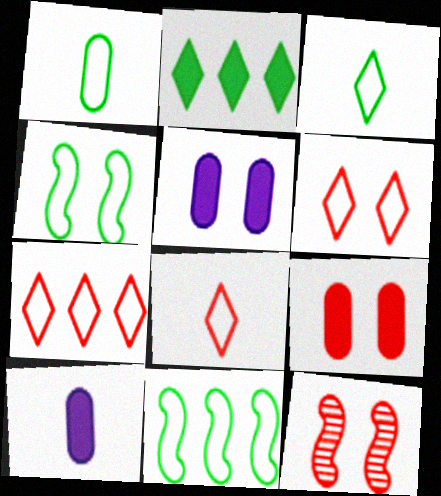[[6, 7, 8], 
[6, 9, 12]]